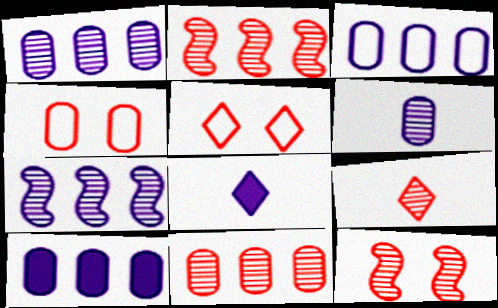[[1, 3, 10], 
[9, 11, 12]]